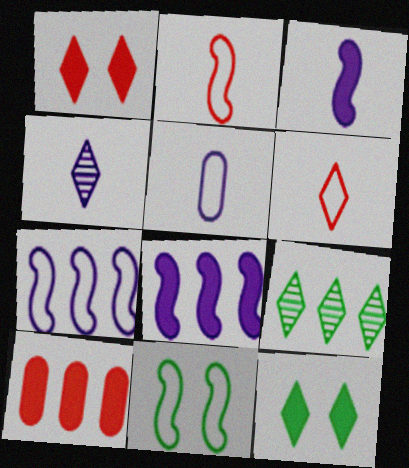[[2, 7, 11], 
[3, 4, 5], 
[3, 10, 12], 
[4, 10, 11], 
[7, 9, 10]]